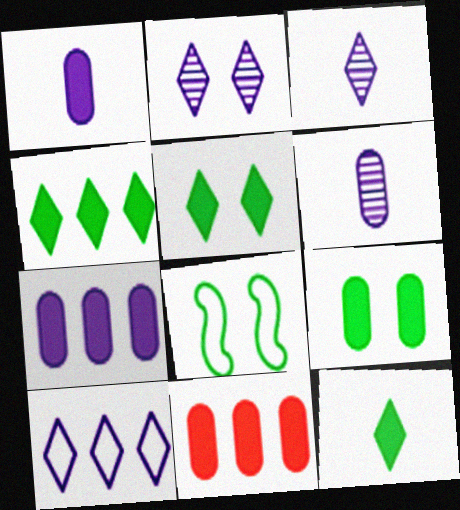[[1, 9, 11], 
[3, 8, 11], 
[4, 5, 12]]